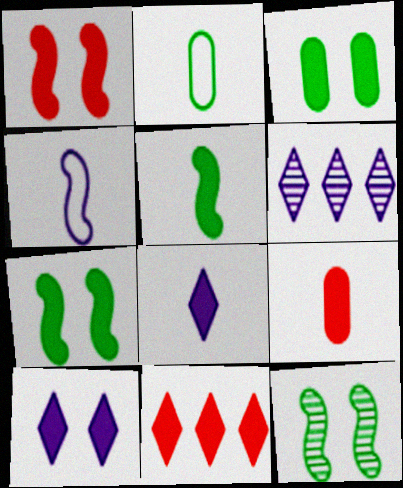[[1, 2, 6], 
[1, 3, 10], 
[1, 9, 11], 
[5, 8, 9]]